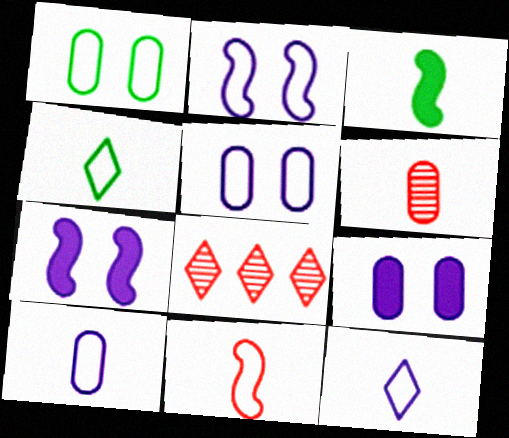[[3, 5, 8], 
[3, 6, 12], 
[4, 10, 11]]